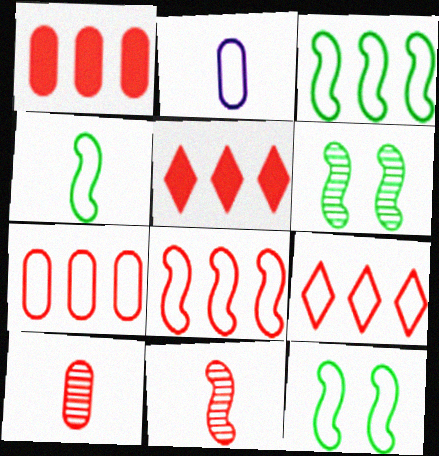[[2, 5, 6], 
[2, 9, 12], 
[3, 4, 12], 
[7, 8, 9]]